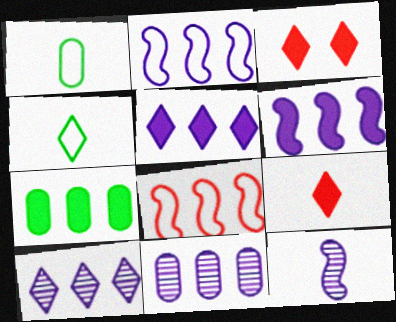[[1, 9, 12], 
[2, 5, 11], 
[3, 4, 10], 
[7, 8, 10]]